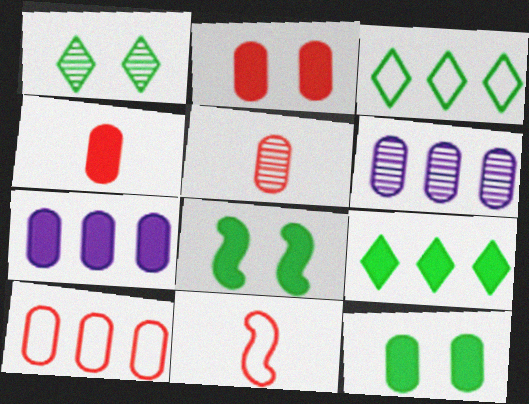[[1, 7, 11], 
[2, 5, 10], 
[4, 7, 12]]